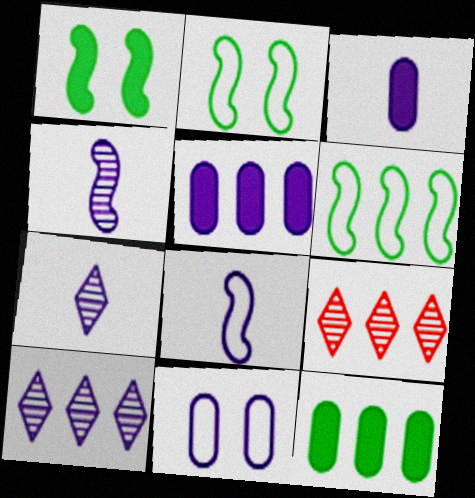[[2, 3, 9], 
[3, 7, 8], 
[5, 6, 9]]